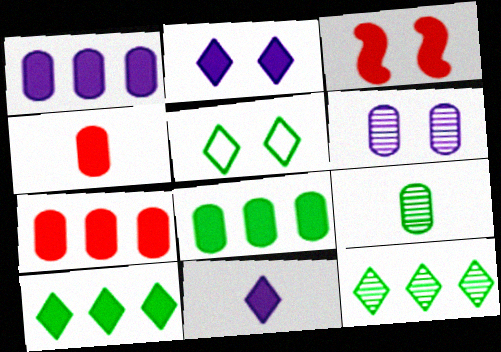[[1, 7, 8], 
[3, 5, 6], 
[3, 8, 11]]